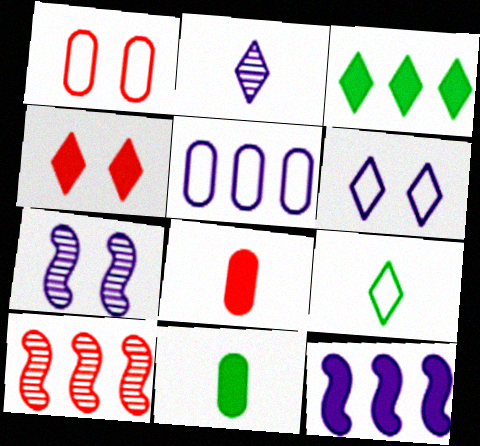[[3, 5, 10], 
[4, 11, 12], 
[6, 10, 11]]